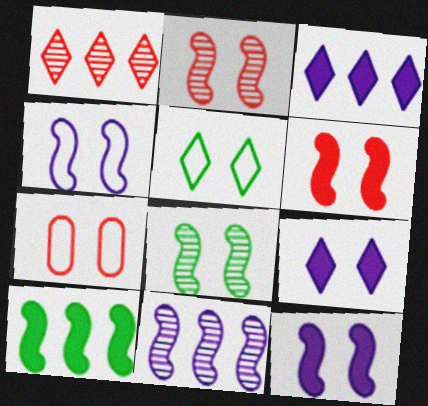[[4, 5, 7], 
[4, 6, 8], 
[7, 8, 9]]